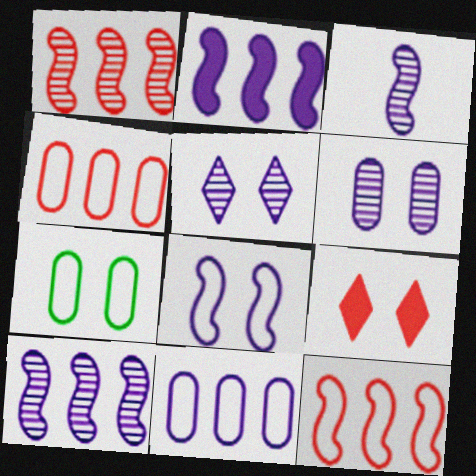[[2, 3, 8]]